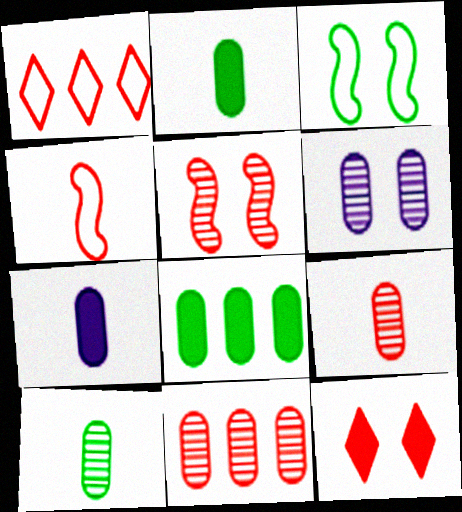[[3, 6, 12], 
[4, 11, 12], 
[6, 10, 11]]